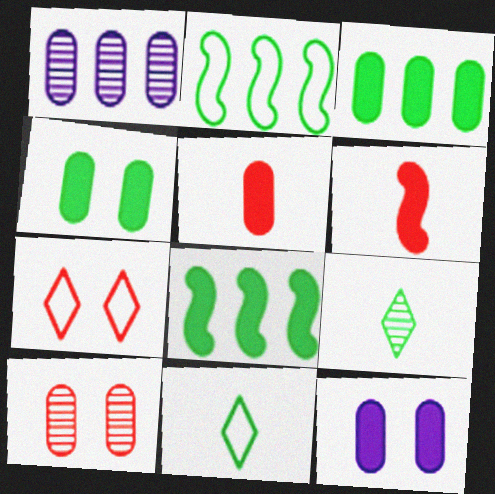[[2, 4, 9], 
[3, 5, 12]]